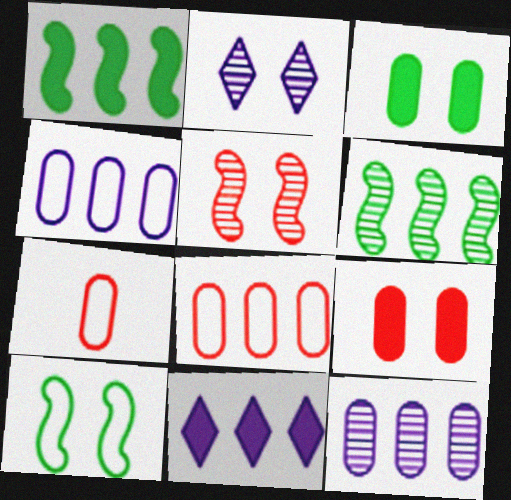[[1, 2, 7], 
[2, 9, 10], 
[3, 7, 12], 
[6, 8, 11]]